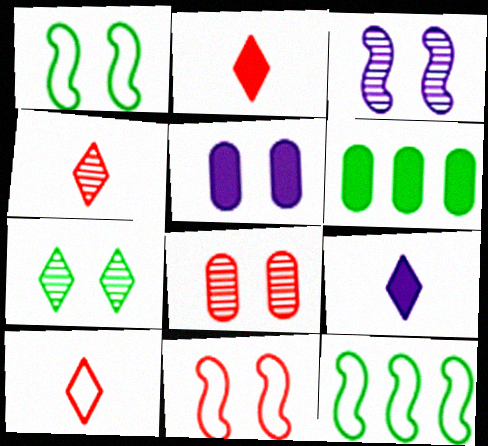[[2, 4, 10], 
[3, 6, 10], 
[3, 7, 8], 
[4, 5, 12], 
[5, 7, 11], 
[8, 9, 12]]